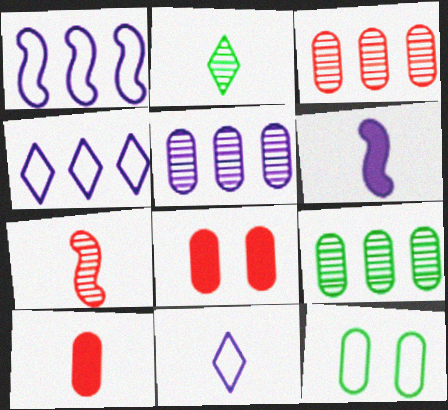[[1, 2, 8], 
[3, 5, 9], 
[5, 10, 12]]